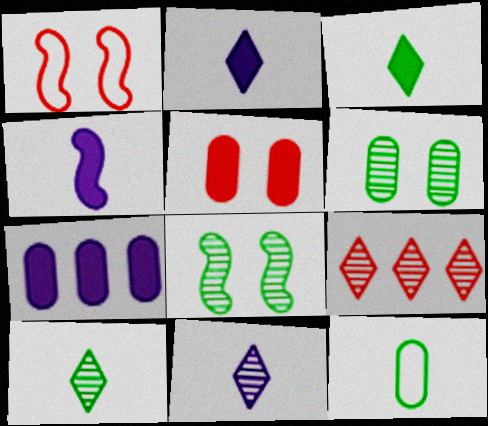[[1, 7, 10]]